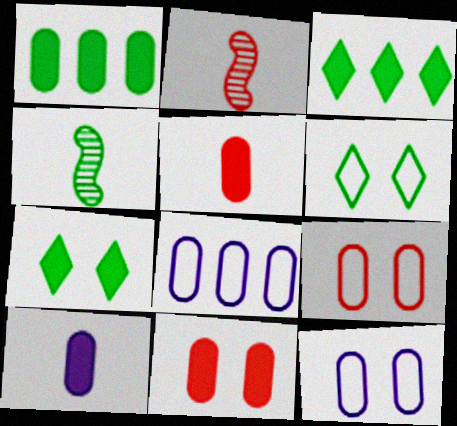[[1, 4, 6], 
[1, 10, 11], 
[2, 3, 12], 
[2, 7, 8]]